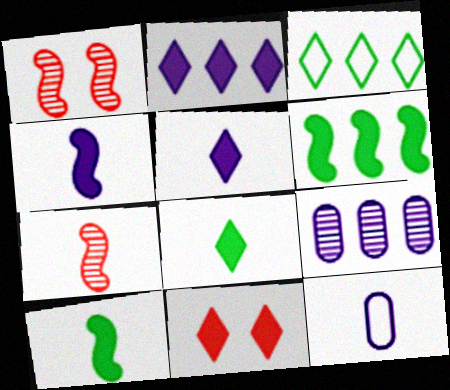[[2, 8, 11], 
[7, 8, 12]]